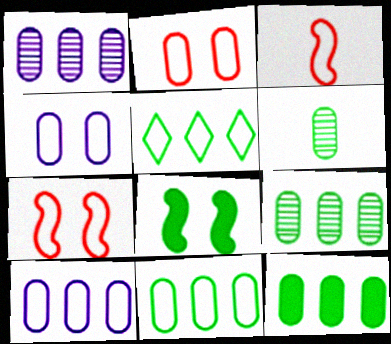[[3, 4, 5], 
[5, 6, 8], 
[9, 11, 12]]